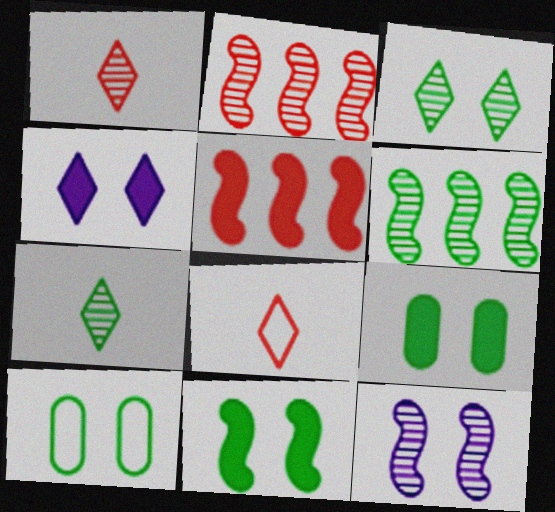[[3, 10, 11]]